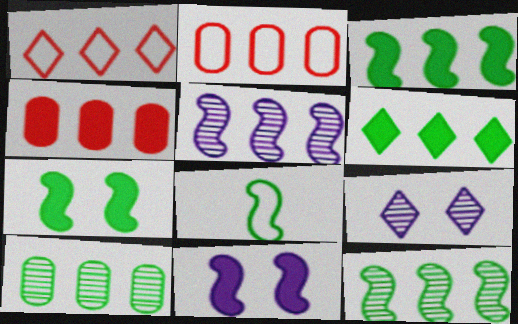[[2, 5, 6], 
[4, 8, 9], 
[7, 8, 12]]